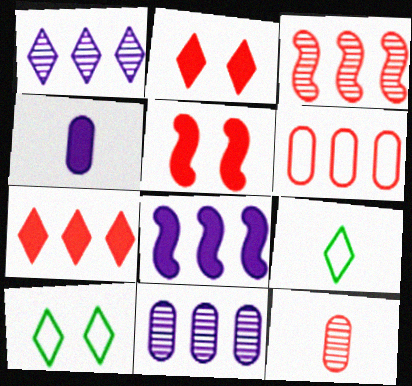[[1, 2, 9], 
[3, 4, 10], 
[3, 6, 7], 
[5, 9, 11], 
[8, 10, 12]]